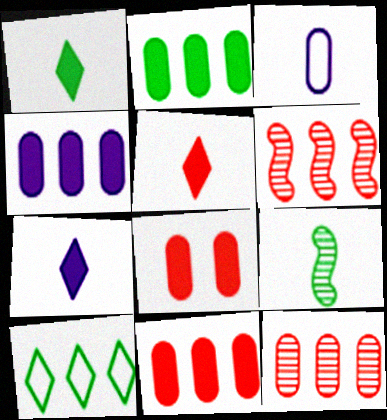[[1, 5, 7], 
[2, 4, 11], 
[3, 5, 9], 
[4, 6, 10]]